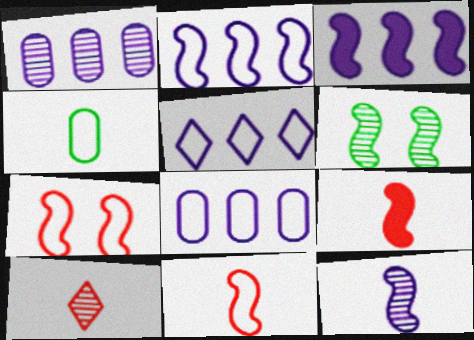[[1, 3, 5], 
[1, 6, 10], 
[2, 5, 8], 
[2, 6, 9], 
[3, 6, 11], 
[4, 5, 7]]